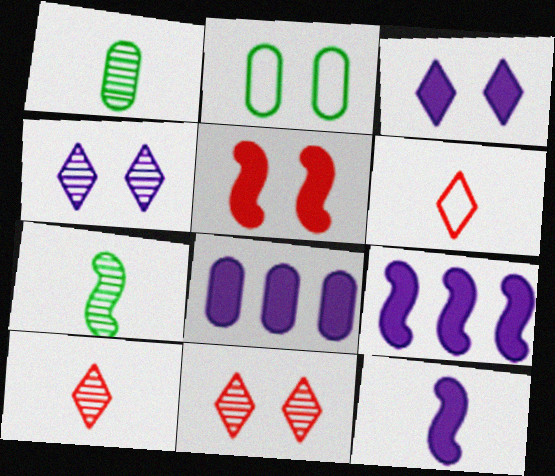[[1, 6, 12], 
[2, 4, 5], 
[2, 9, 10], 
[3, 8, 12]]